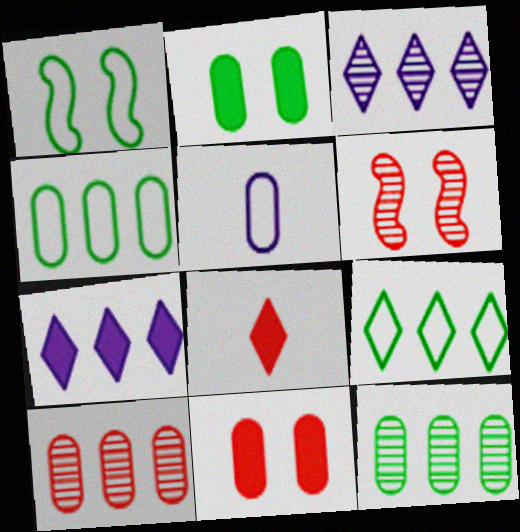[[2, 5, 10], 
[5, 11, 12]]